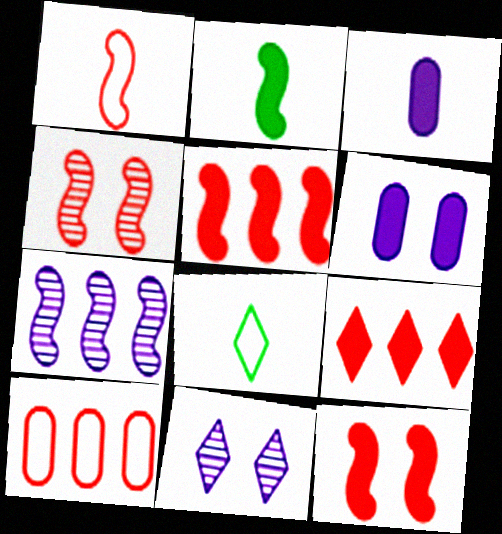[[1, 4, 5], 
[2, 6, 9], 
[2, 10, 11], 
[8, 9, 11]]